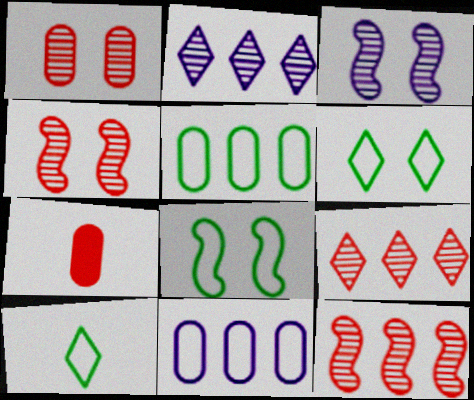[[2, 7, 8], 
[5, 8, 10]]